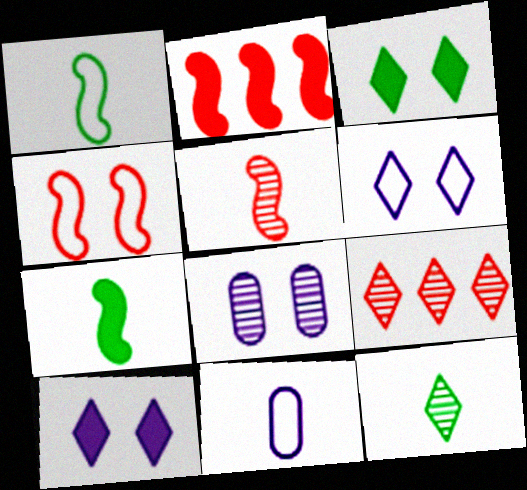[[2, 4, 5], 
[3, 4, 8]]